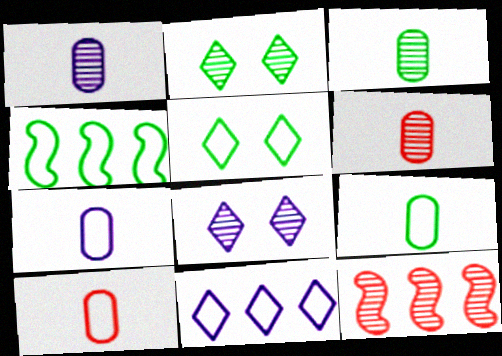[[1, 2, 12], 
[1, 3, 6], 
[3, 8, 12], 
[4, 5, 9], 
[7, 9, 10]]